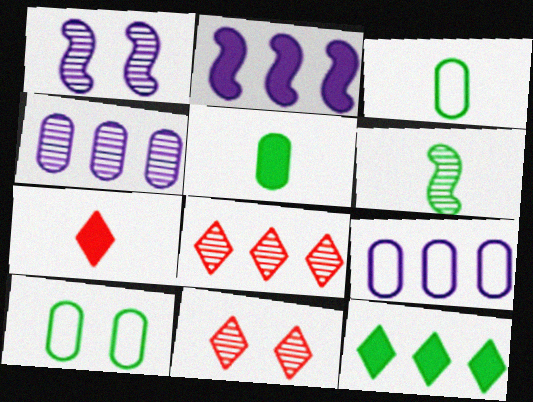[[2, 3, 11], 
[4, 6, 11], 
[6, 10, 12]]